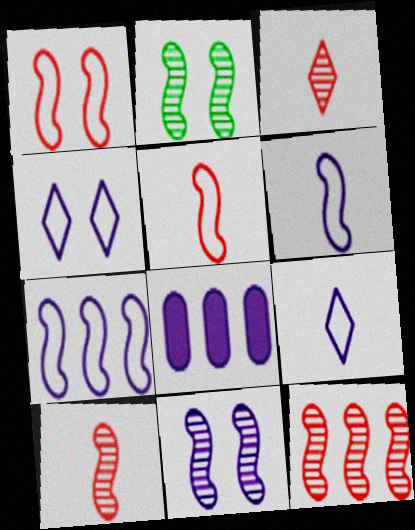[[8, 9, 11]]